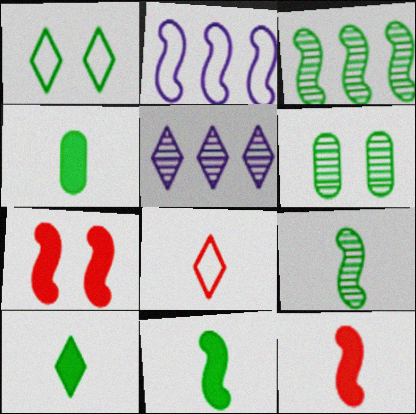[[1, 3, 4], 
[2, 7, 9], 
[4, 10, 11]]